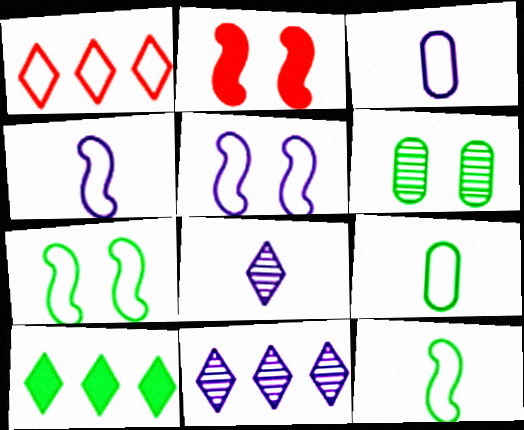[[1, 3, 7], 
[1, 5, 9], 
[1, 10, 11], 
[2, 9, 11], 
[6, 10, 12]]